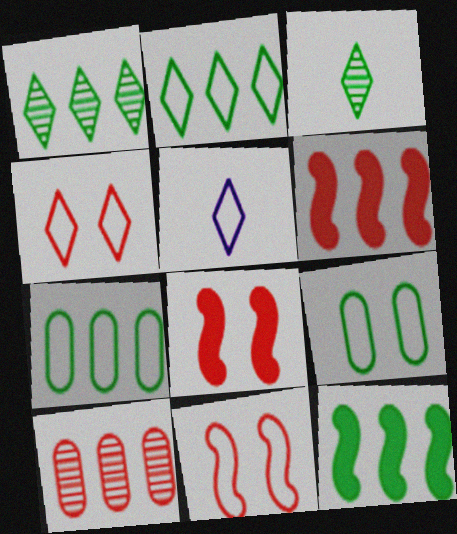[[1, 7, 12], 
[2, 4, 5], 
[3, 9, 12], 
[5, 7, 11]]